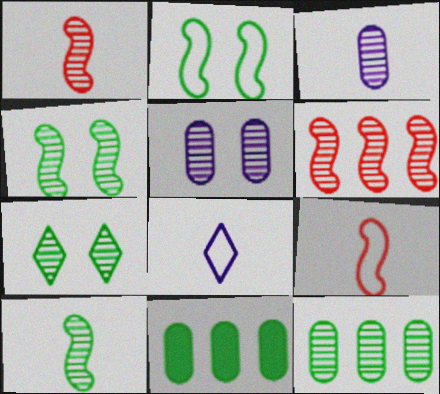[[3, 6, 7], 
[7, 10, 12]]